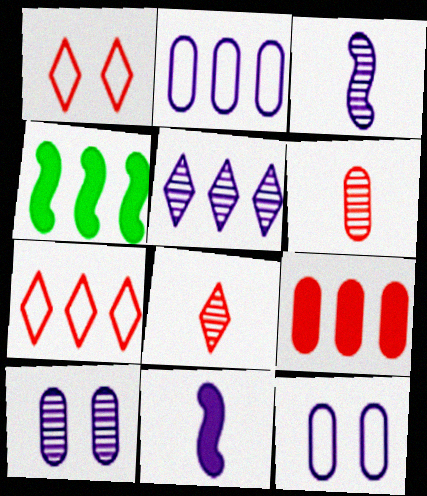[[3, 5, 10], 
[4, 8, 12], 
[5, 11, 12]]